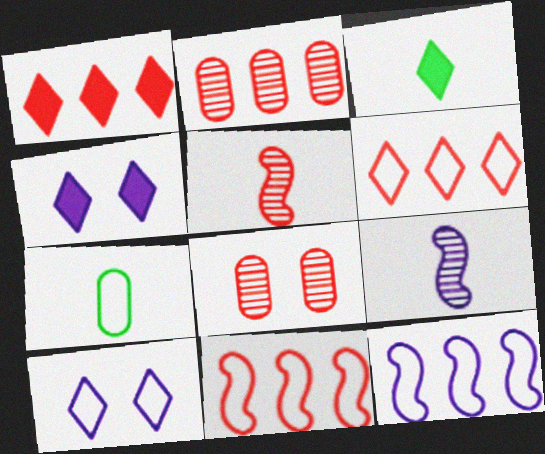[[1, 2, 11], 
[1, 3, 4], 
[3, 8, 12], 
[7, 10, 11]]